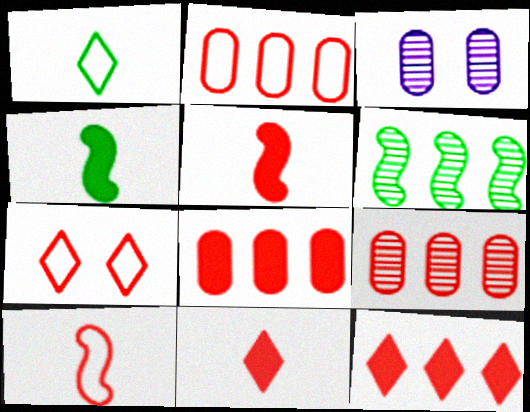[[2, 7, 10], 
[2, 8, 9], 
[5, 7, 9]]